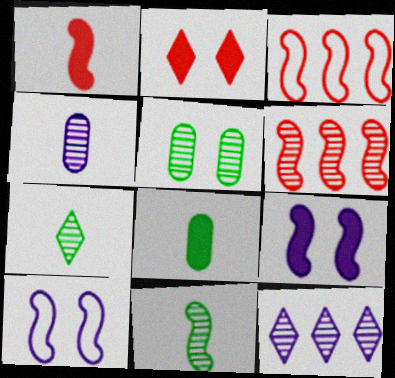[[2, 5, 10], 
[3, 9, 11]]